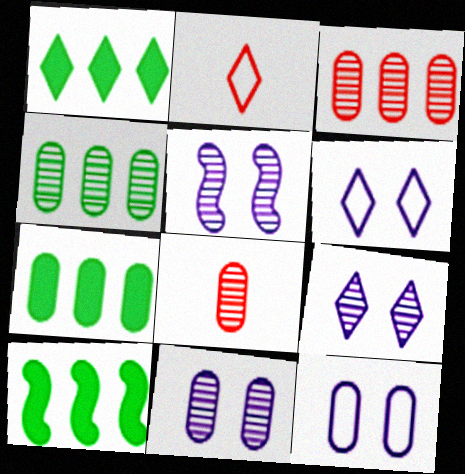[[1, 2, 9], 
[1, 7, 10], 
[2, 5, 7], 
[2, 10, 11], 
[4, 8, 11], 
[5, 9, 11], 
[6, 8, 10], 
[7, 8, 12]]